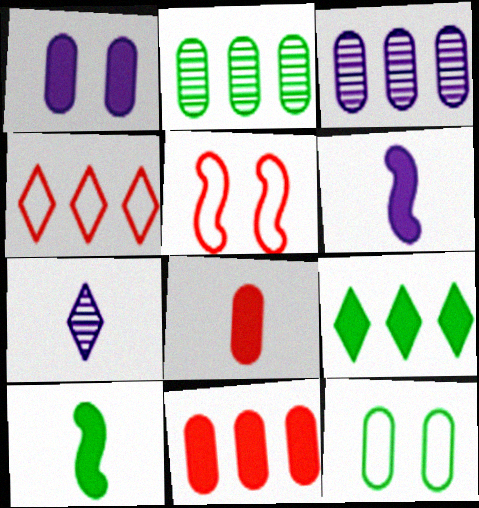[[3, 8, 12]]